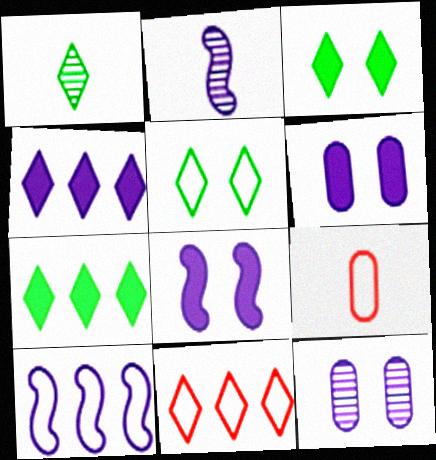[[1, 5, 7], 
[2, 8, 10], 
[5, 9, 10]]